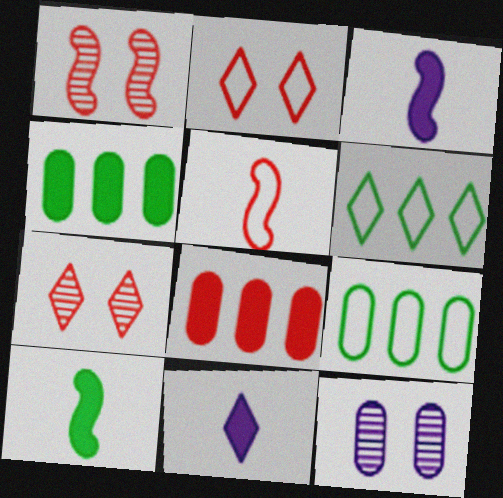[[1, 9, 11], 
[3, 7, 9], 
[5, 7, 8], 
[6, 7, 11]]